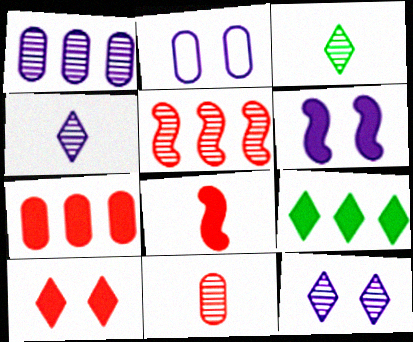[[2, 6, 12], 
[7, 8, 10]]